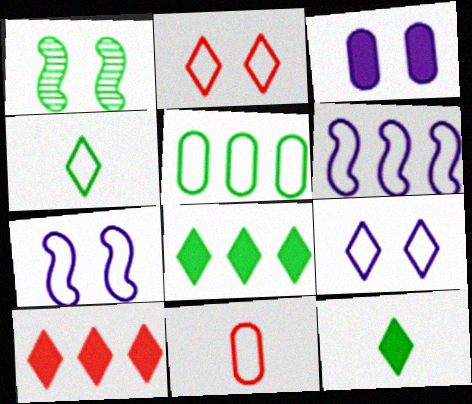[[1, 2, 3], 
[1, 5, 12]]